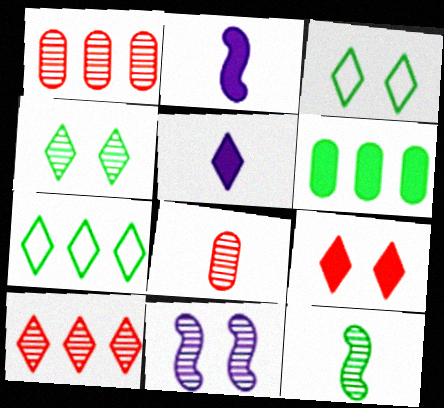[[1, 2, 3], 
[2, 6, 9], 
[3, 5, 10], 
[3, 6, 12]]